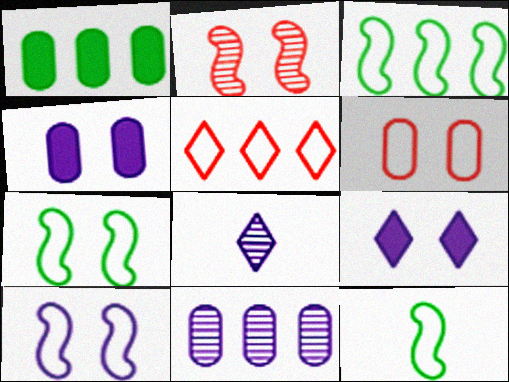[[3, 7, 12]]